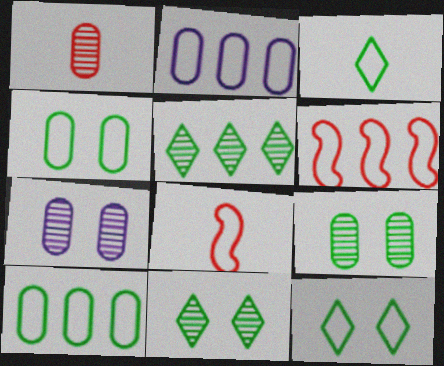[[2, 8, 12]]